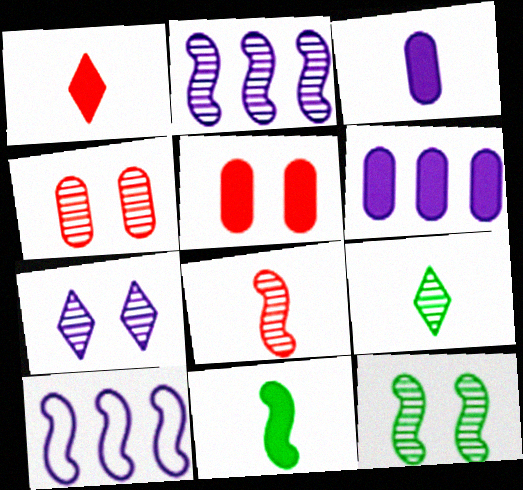[[1, 3, 11], 
[2, 4, 9], 
[2, 8, 12], 
[3, 7, 10], 
[4, 7, 12], 
[5, 9, 10]]